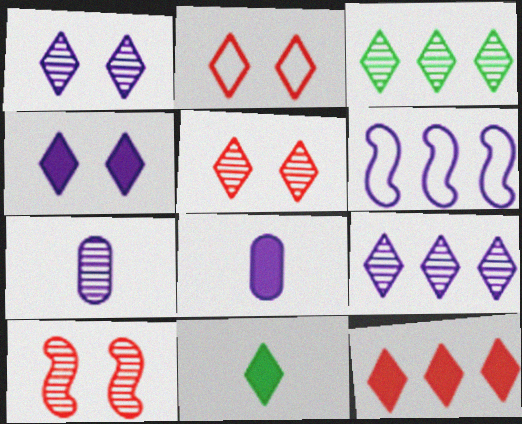[[1, 6, 8], 
[2, 9, 11], 
[3, 7, 10], 
[4, 6, 7], 
[4, 11, 12]]